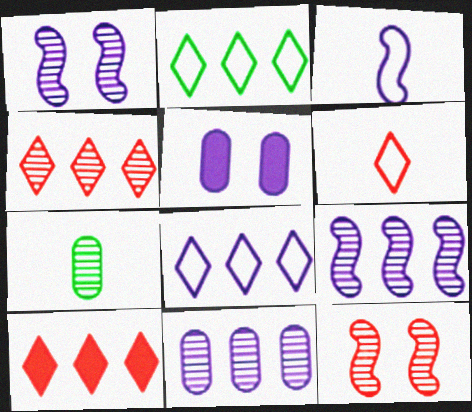[[1, 4, 7]]